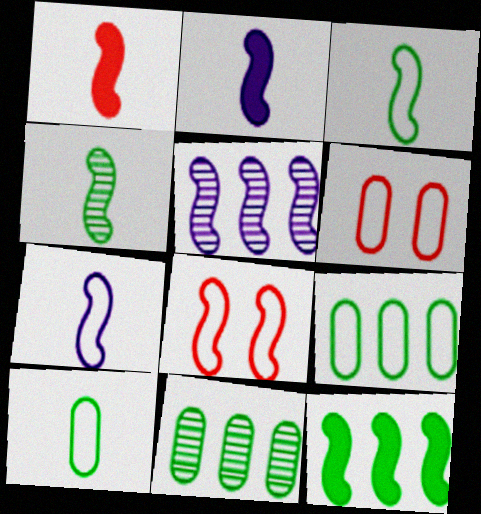[[1, 4, 7]]